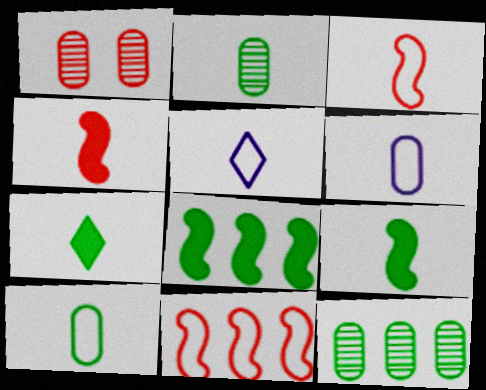[[1, 5, 8], 
[2, 4, 5], 
[3, 5, 10]]